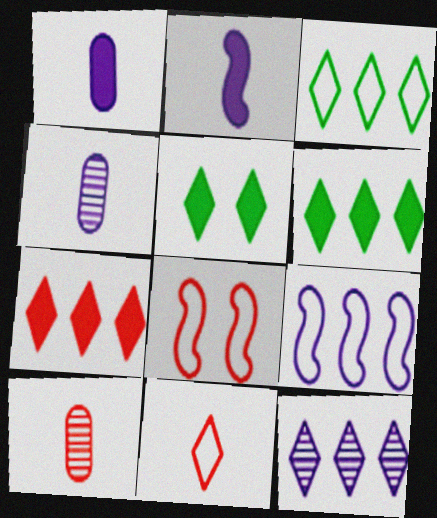[[3, 7, 12], 
[4, 6, 8], 
[5, 9, 10], 
[5, 11, 12], 
[7, 8, 10]]